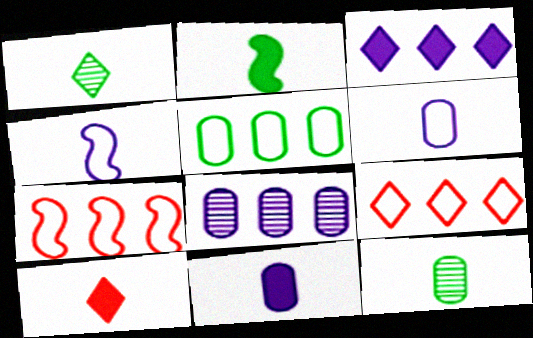[[2, 10, 11], 
[4, 10, 12]]